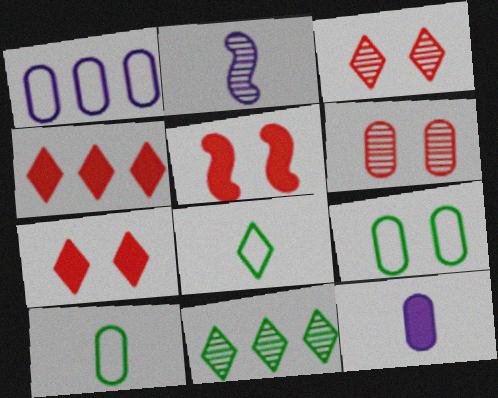[[2, 4, 9], 
[2, 6, 11]]